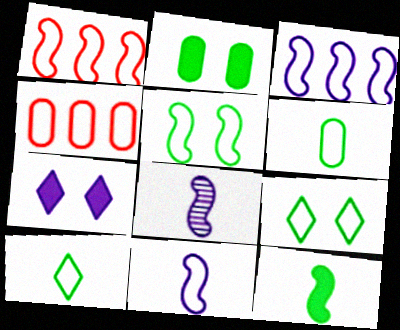[[1, 5, 11], 
[4, 9, 11]]